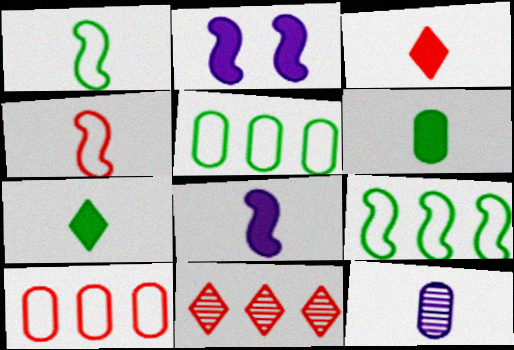[[1, 3, 12], 
[3, 6, 8], 
[4, 7, 12]]